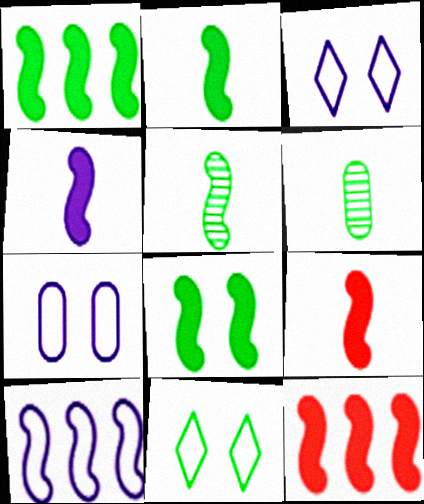[[1, 2, 8], 
[1, 6, 11], 
[2, 4, 9], 
[3, 6, 12], 
[4, 8, 12]]